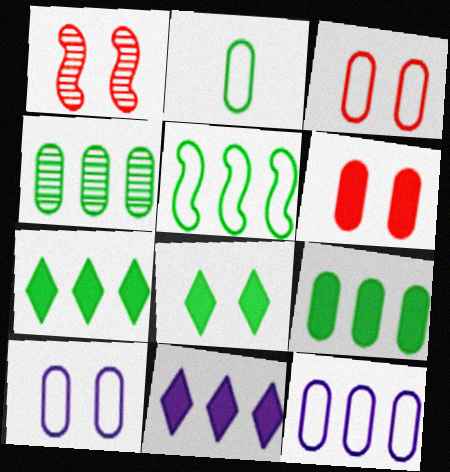[[1, 2, 11], 
[1, 8, 10], 
[2, 3, 12], 
[4, 5, 7]]